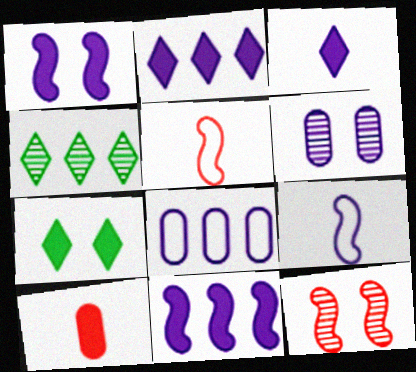[[2, 6, 9], 
[7, 10, 11]]